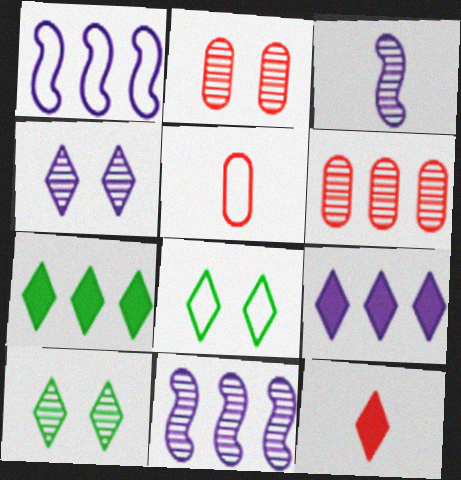[[1, 5, 8], 
[1, 6, 7], 
[3, 6, 10]]